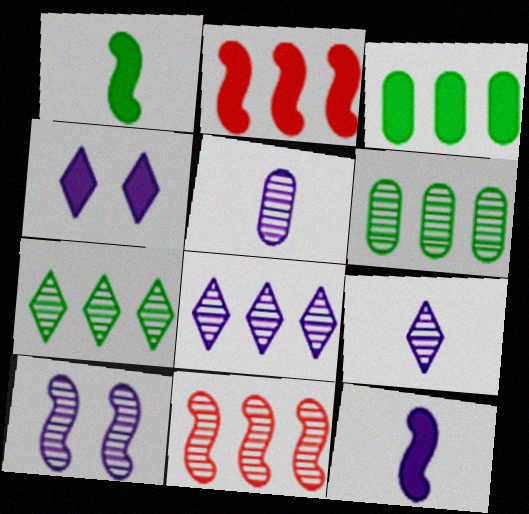[[5, 8, 10], 
[6, 8, 11]]